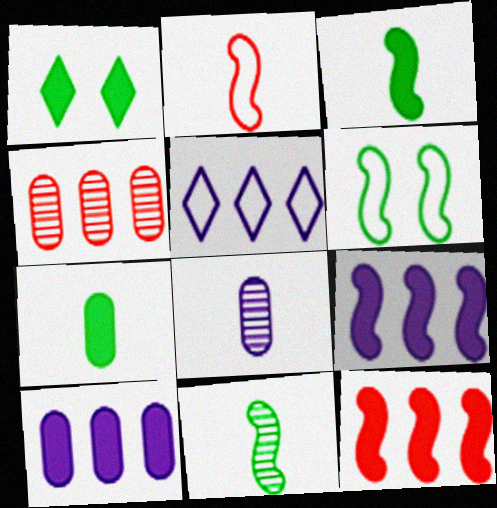[]